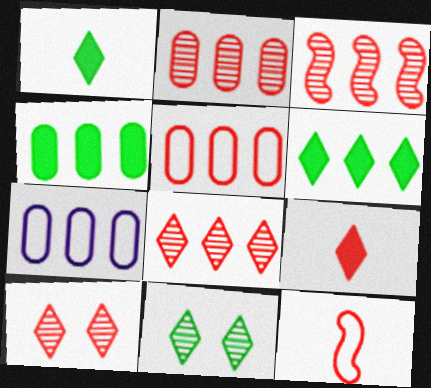[[2, 3, 8], 
[2, 4, 7], 
[3, 6, 7]]